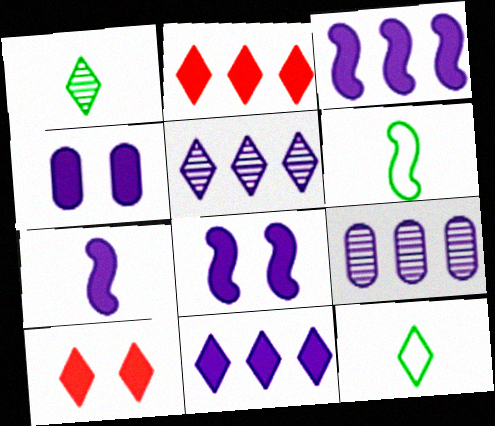[[3, 7, 8], 
[4, 7, 11], 
[5, 10, 12], 
[6, 9, 10]]